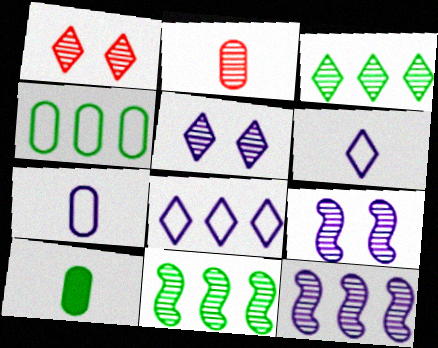[[2, 3, 9], 
[2, 5, 11], 
[2, 7, 10]]